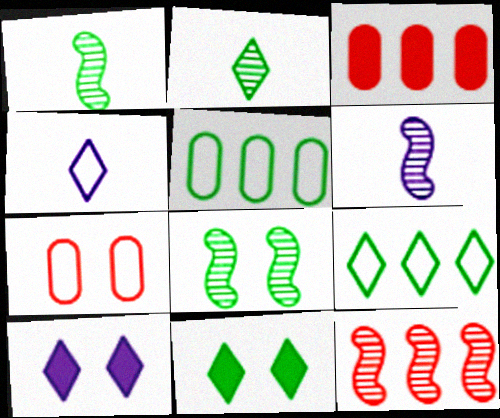[[1, 5, 11], 
[2, 9, 11], 
[3, 4, 8], 
[6, 8, 12], 
[7, 8, 10]]